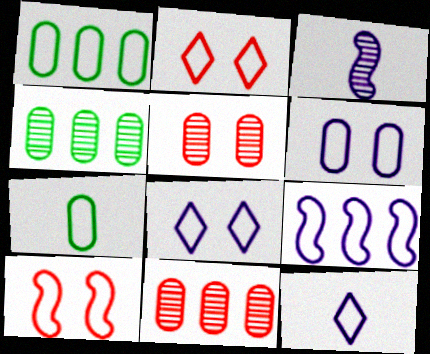[[1, 10, 12], 
[2, 7, 9], 
[6, 9, 12]]